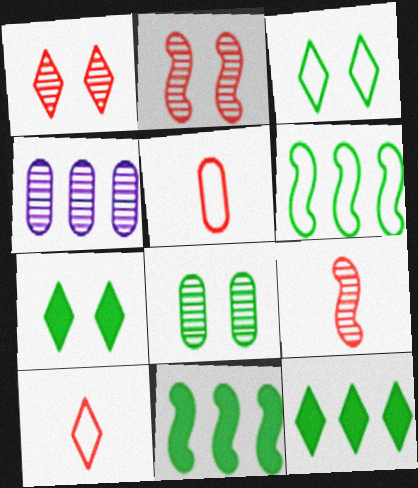[]